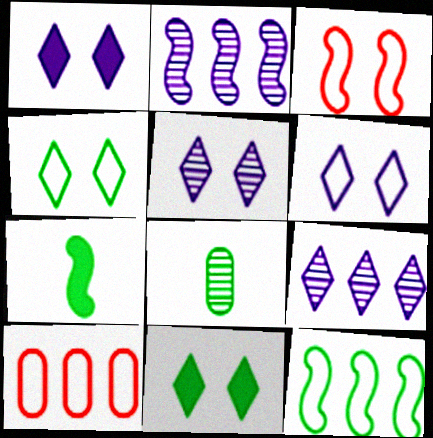[[1, 5, 6], 
[2, 3, 7], 
[5, 7, 10], 
[8, 11, 12]]